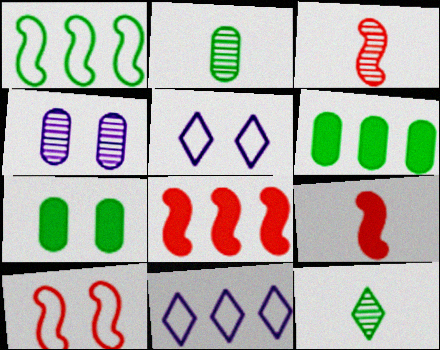[[1, 7, 12], 
[2, 5, 8], 
[3, 5, 6], 
[3, 7, 11], 
[3, 8, 10]]